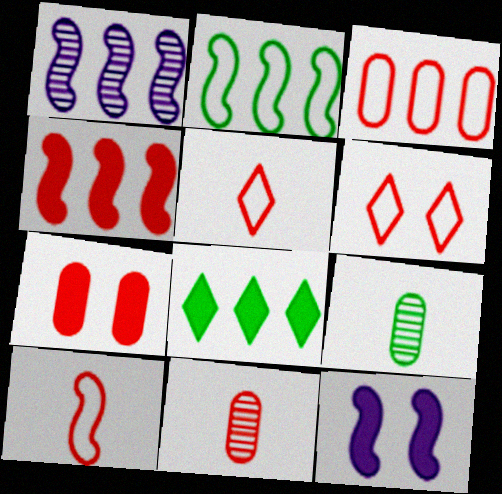[[1, 2, 4], 
[1, 3, 8], 
[3, 6, 10], 
[3, 7, 11], 
[4, 6, 11]]